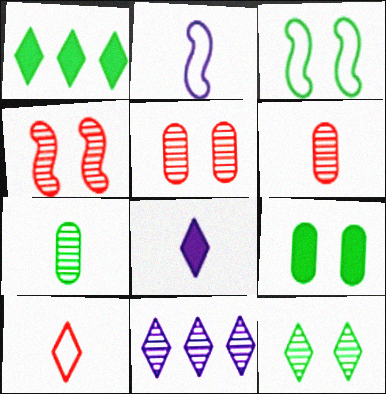[[1, 2, 5], 
[1, 3, 7], 
[3, 9, 12], 
[4, 7, 11]]